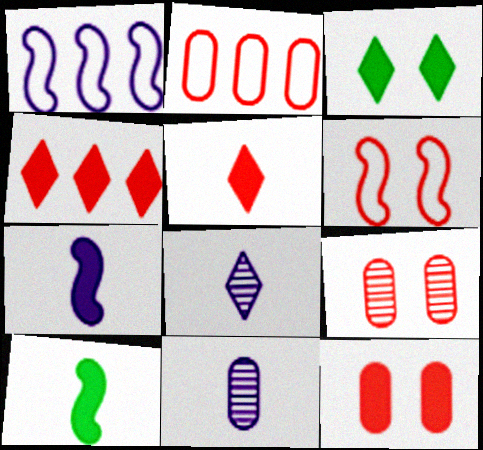[]